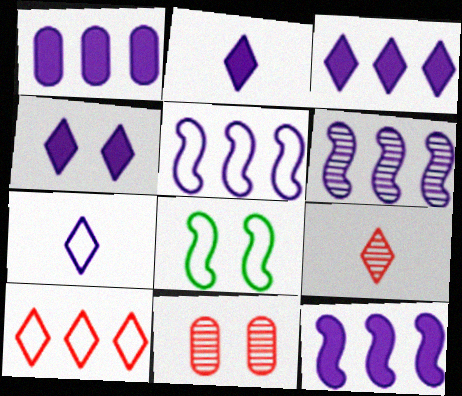[[1, 3, 12], 
[1, 8, 9], 
[2, 3, 4], 
[4, 8, 11], 
[5, 6, 12]]